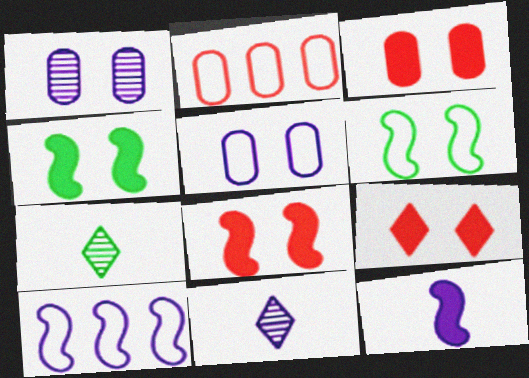[[1, 6, 9], 
[2, 4, 11], 
[3, 7, 10], 
[3, 8, 9]]